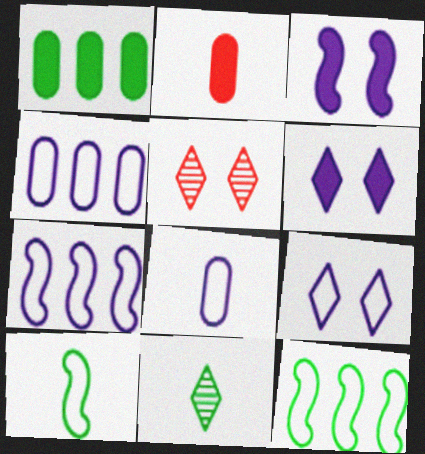[[7, 8, 9]]